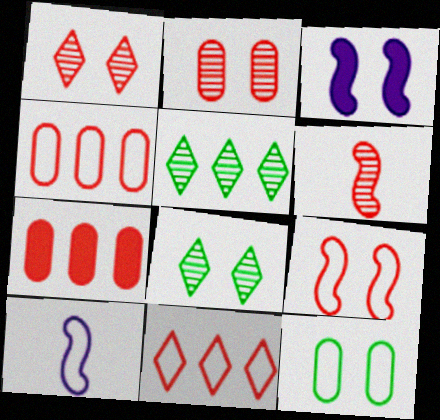[[1, 3, 12], 
[7, 8, 10], 
[10, 11, 12]]